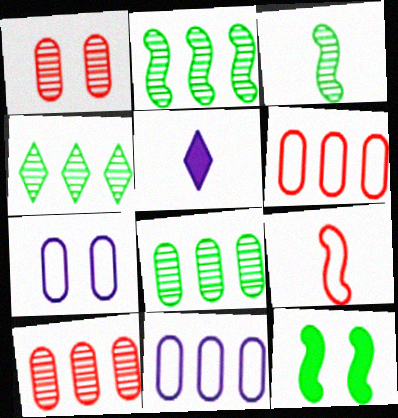[[2, 4, 8]]